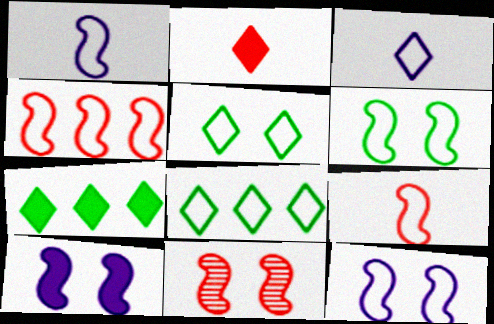[[1, 4, 6], 
[6, 10, 11]]